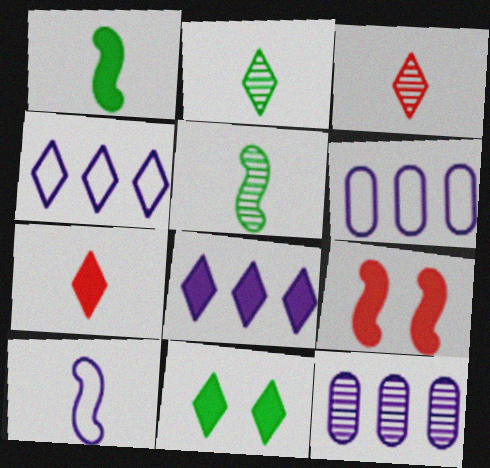[[2, 6, 9], 
[3, 4, 11], 
[7, 8, 11]]